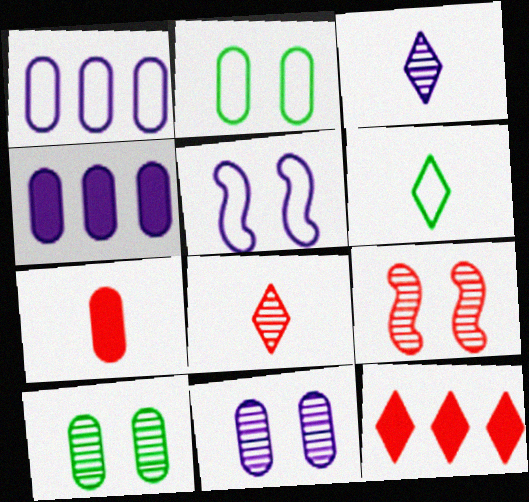[[1, 7, 10], 
[3, 4, 5], 
[4, 6, 9]]